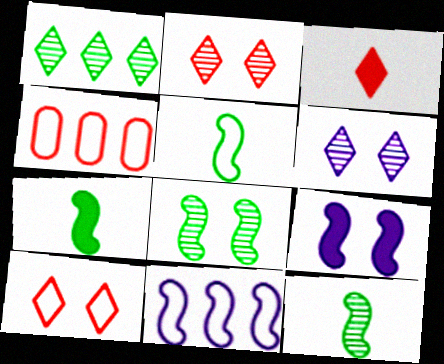[[4, 6, 7], 
[5, 7, 12]]